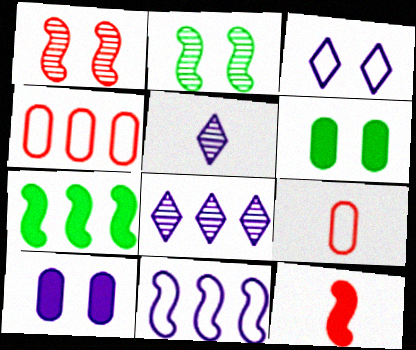[[1, 3, 6], 
[2, 11, 12], 
[4, 7, 8], 
[5, 10, 11]]